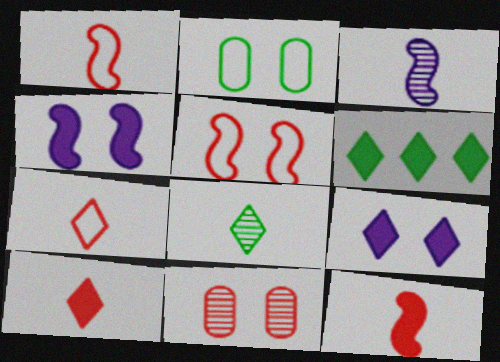[[6, 9, 10]]